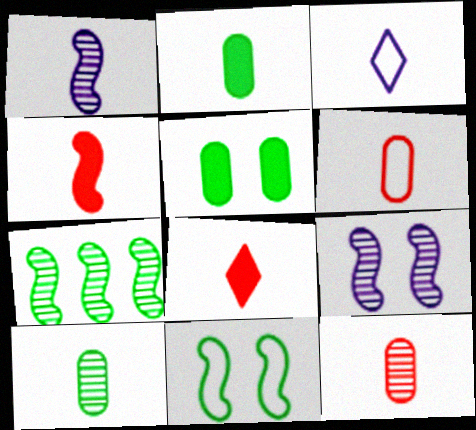[[3, 4, 10]]